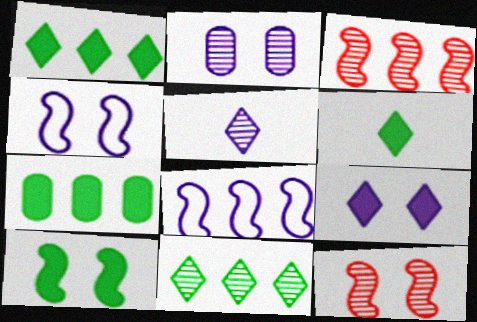[[2, 4, 9], 
[4, 10, 12], 
[6, 7, 10]]